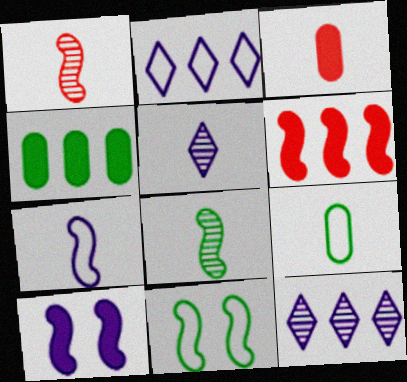[[3, 11, 12]]